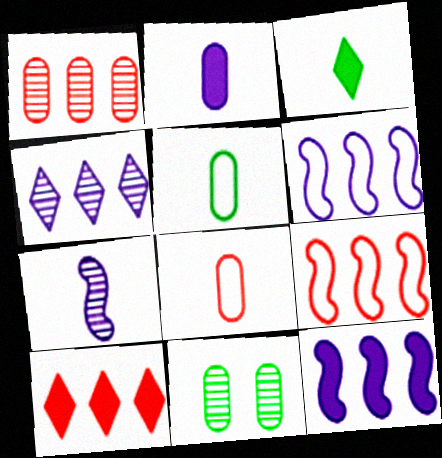[[1, 9, 10], 
[3, 7, 8]]